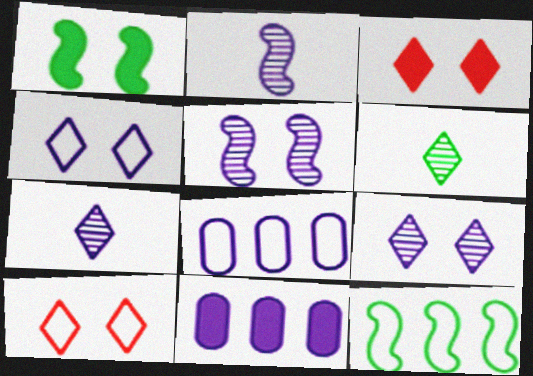[[2, 4, 11]]